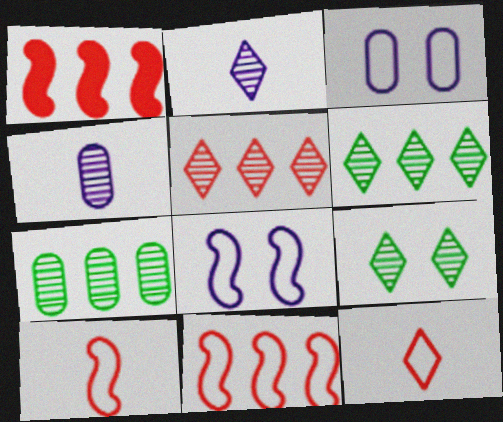[[2, 5, 9]]